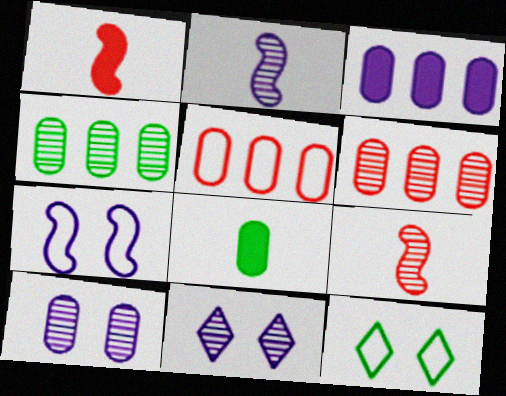[[3, 4, 5], 
[3, 9, 12], 
[4, 9, 11], 
[5, 8, 10]]